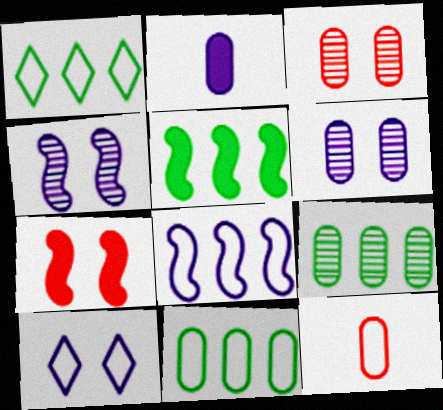[[1, 5, 9], 
[2, 3, 11]]